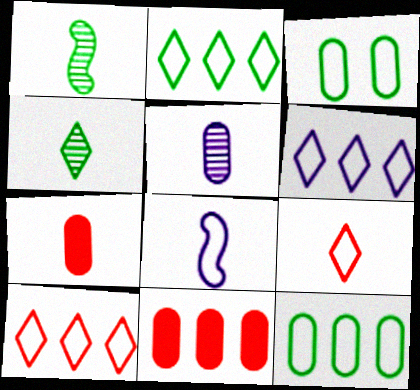[[2, 6, 10], 
[3, 5, 11], 
[3, 8, 10], 
[4, 7, 8]]